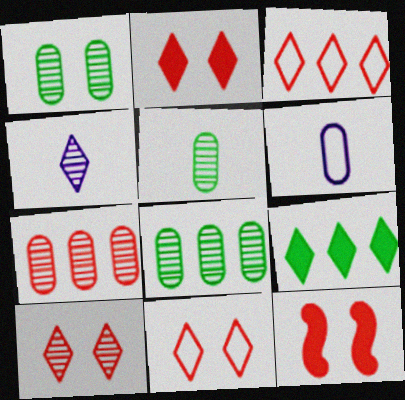[[1, 5, 8], 
[2, 10, 11], 
[4, 9, 11]]